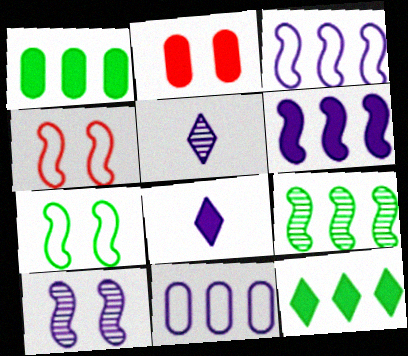[[1, 4, 5], 
[8, 10, 11]]